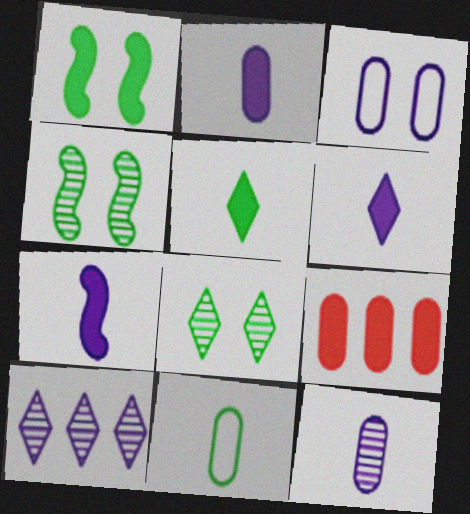[[1, 6, 9], 
[2, 6, 7], 
[3, 7, 10]]